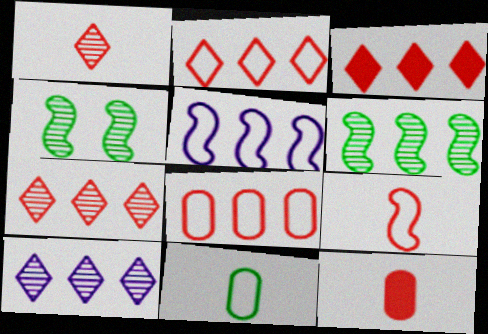[[1, 9, 12], 
[2, 3, 7]]